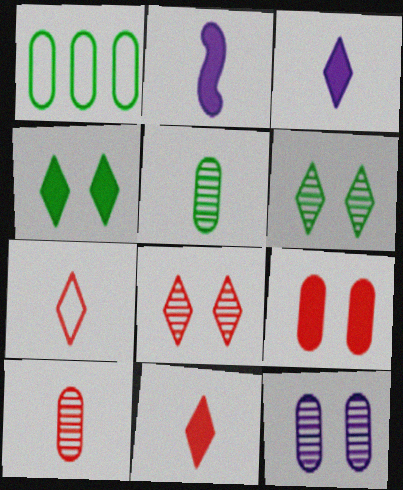[[1, 2, 8], 
[2, 5, 7]]